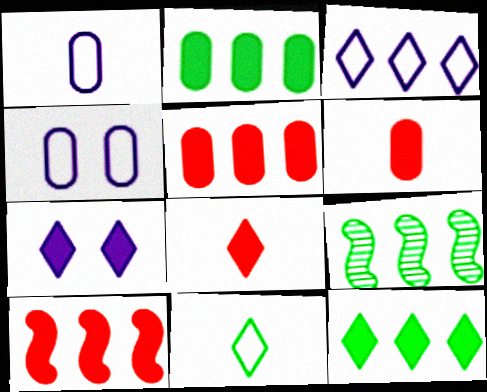[[3, 5, 9], 
[4, 8, 9], 
[7, 8, 12]]